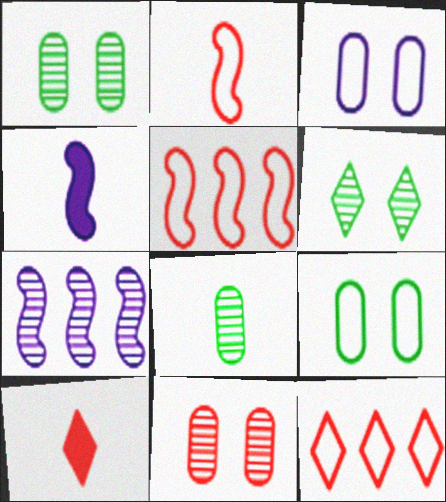[[1, 4, 12], 
[5, 10, 11], 
[7, 9, 10]]